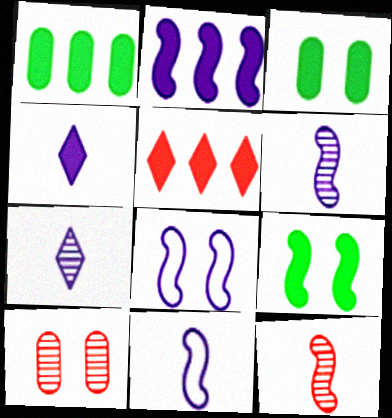[[1, 2, 5], 
[2, 6, 8]]